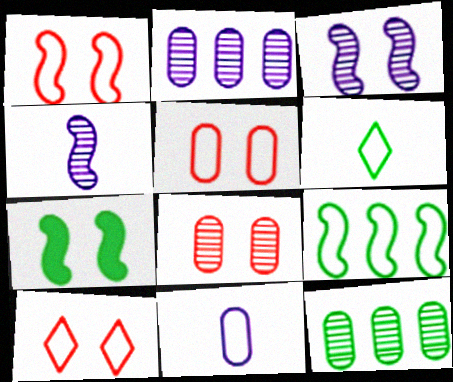[[1, 3, 7], 
[1, 5, 10], 
[6, 7, 12], 
[9, 10, 11]]